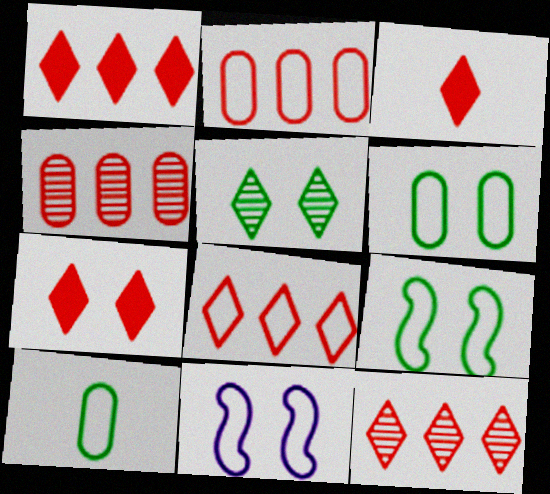[[1, 3, 7], 
[1, 8, 12], 
[8, 10, 11]]